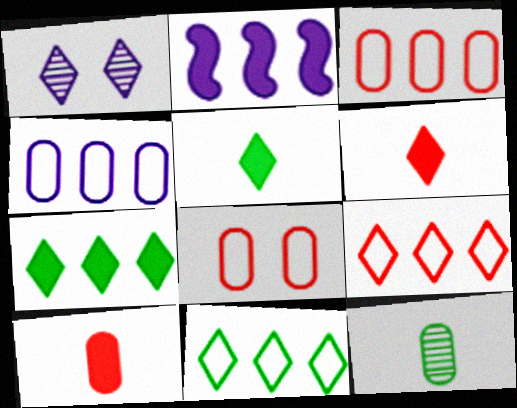[[1, 5, 9], 
[1, 6, 11]]